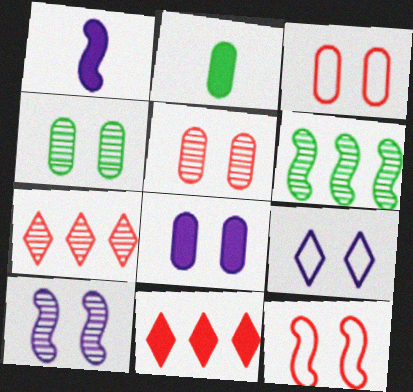[[1, 6, 12], 
[3, 4, 8], 
[8, 9, 10]]